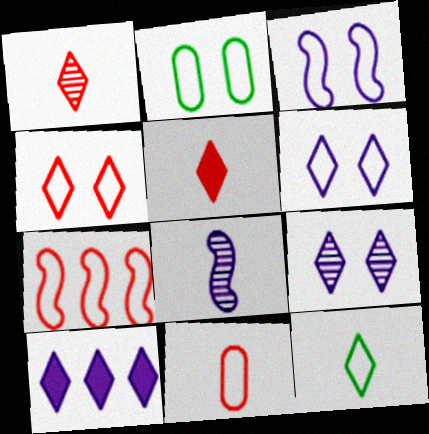[[2, 3, 4], 
[4, 7, 11]]